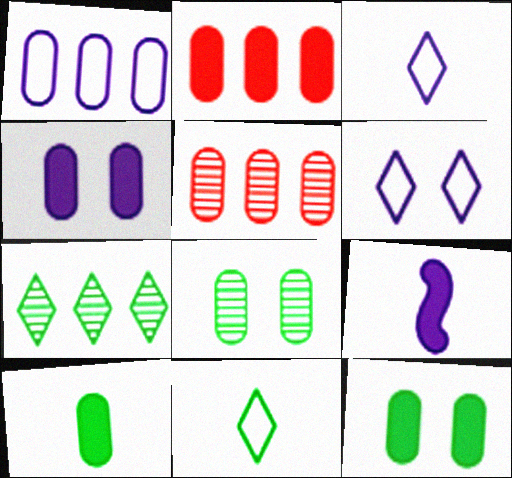[[2, 4, 10]]